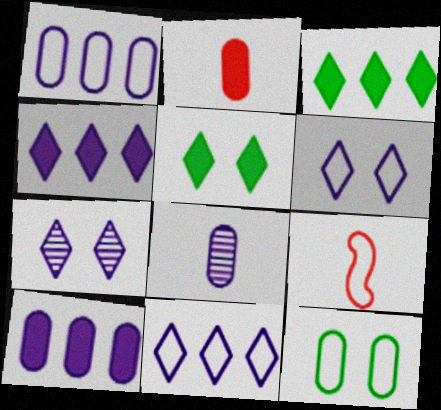[[9, 11, 12]]